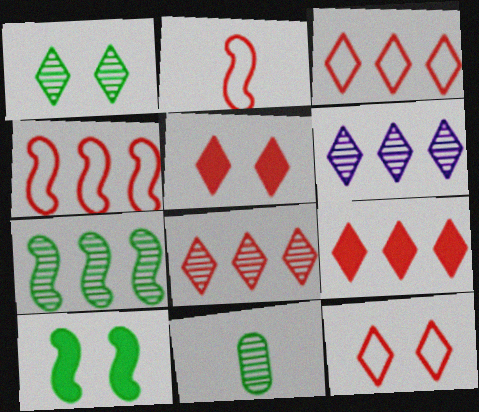[[1, 7, 11], 
[3, 8, 9]]